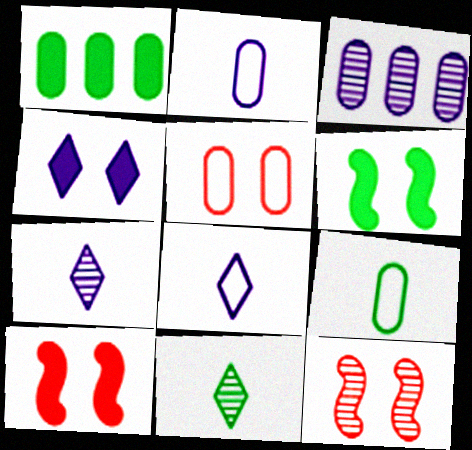[[1, 8, 12], 
[3, 11, 12]]